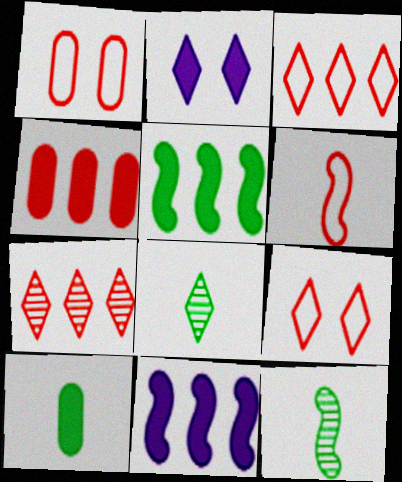[[1, 3, 6], 
[1, 8, 11], 
[2, 3, 8]]